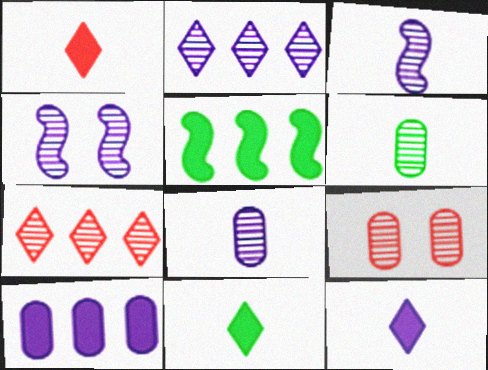[[1, 11, 12], 
[2, 4, 8], 
[4, 6, 7]]